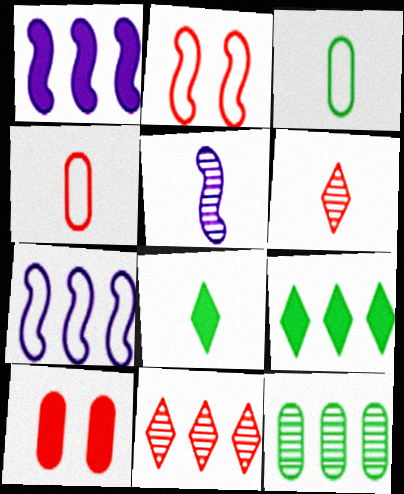[[1, 8, 10], 
[4, 5, 8]]